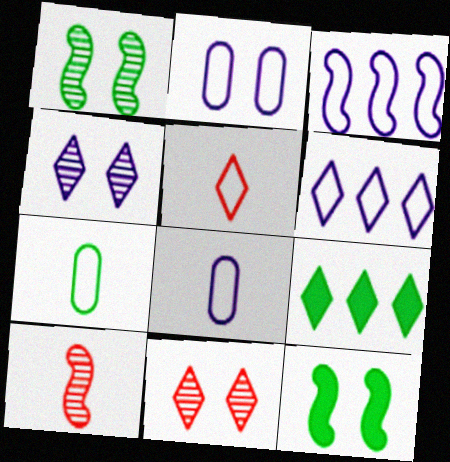[[1, 7, 9], 
[2, 9, 10], 
[2, 11, 12], 
[3, 10, 12], 
[4, 5, 9]]